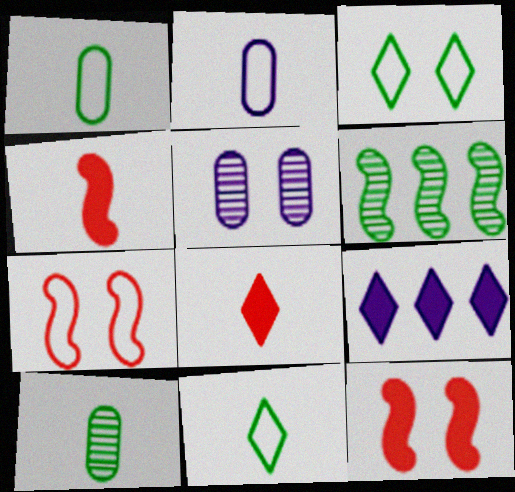[[3, 5, 12], 
[7, 9, 10]]